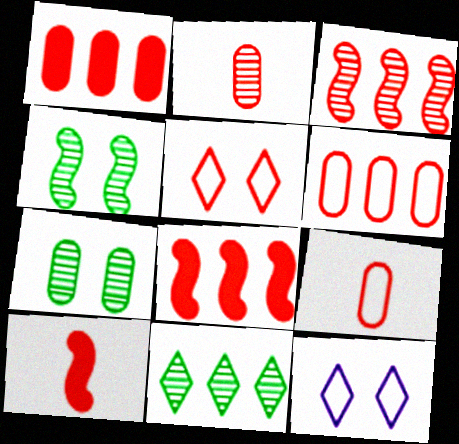[[2, 5, 8]]